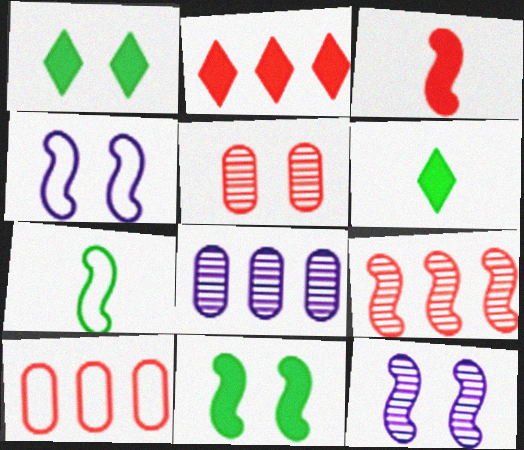[[1, 4, 5], 
[2, 9, 10], 
[6, 10, 12]]